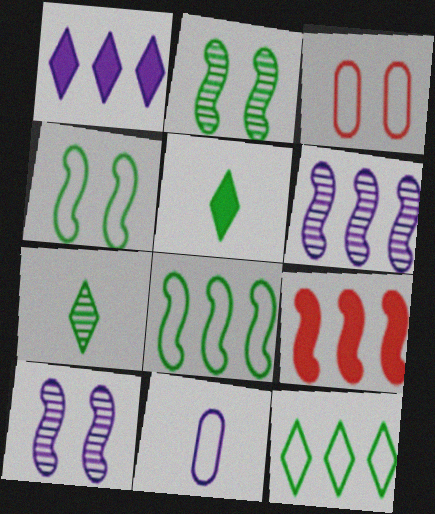[[1, 10, 11], 
[3, 5, 6], 
[6, 8, 9]]